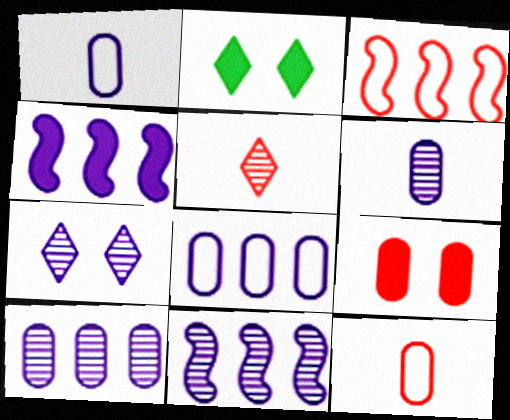[[1, 4, 7], 
[2, 3, 6], 
[2, 11, 12], 
[3, 5, 9], 
[6, 7, 11]]